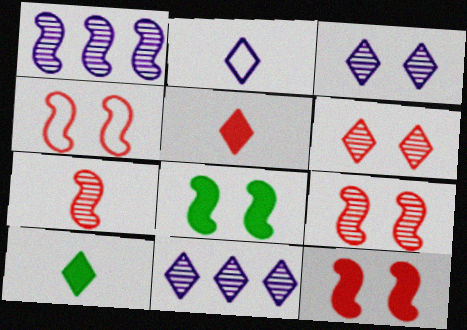[[4, 9, 12]]